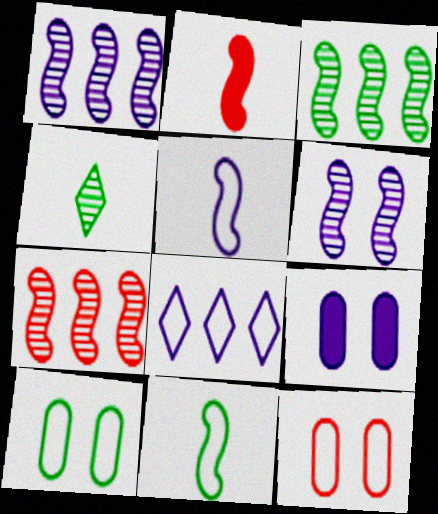[[1, 3, 7], 
[8, 11, 12]]